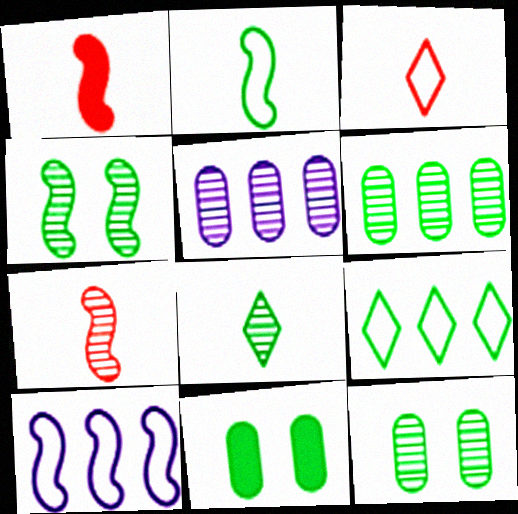[[1, 4, 10], 
[4, 6, 8]]